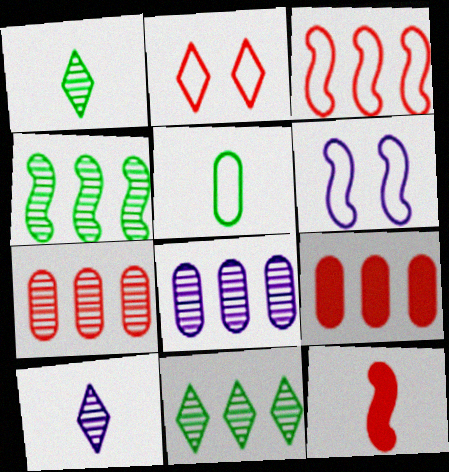[[1, 6, 9], 
[2, 7, 12], 
[4, 6, 12], 
[5, 10, 12]]